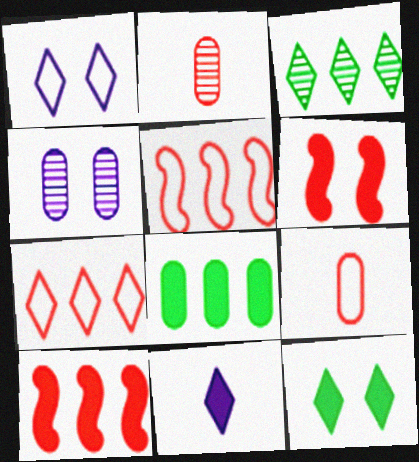[[2, 6, 7], 
[4, 8, 9], 
[6, 8, 11]]